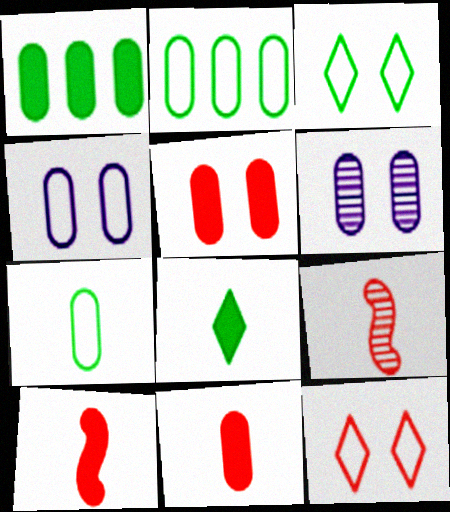[[2, 6, 11]]